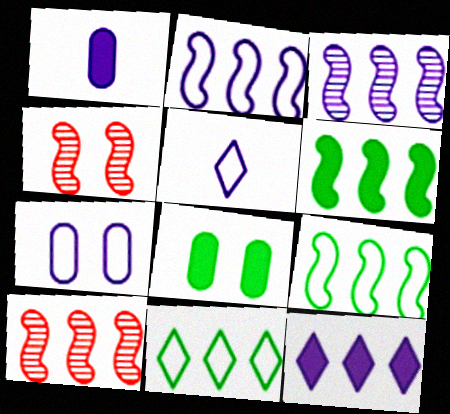[[1, 4, 11], 
[2, 5, 7], 
[2, 6, 10], 
[5, 8, 10]]